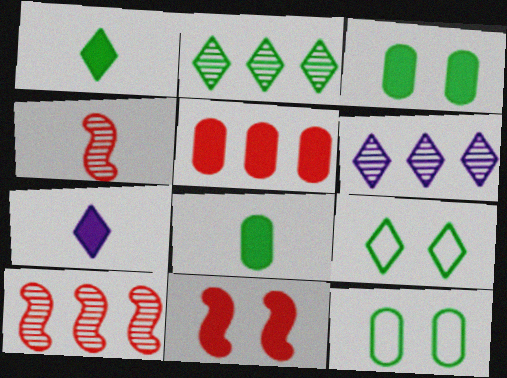[[1, 2, 9], 
[7, 10, 12]]